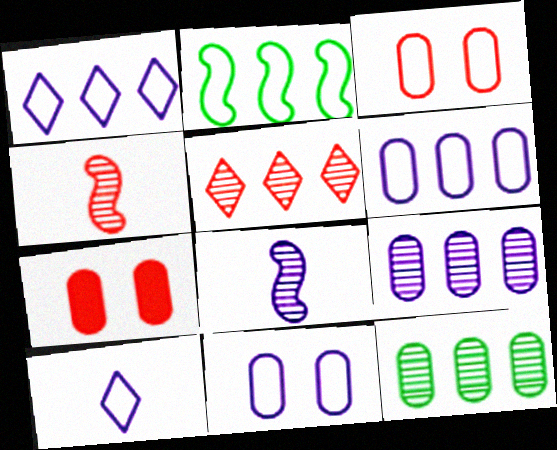[[2, 3, 10]]